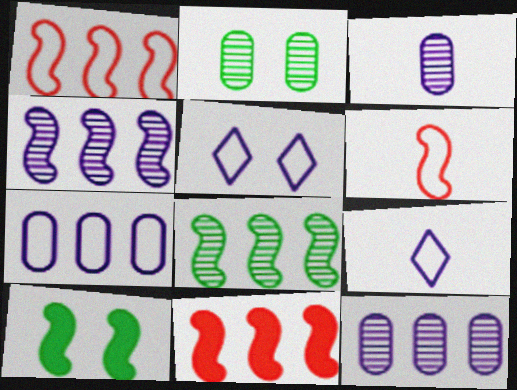[[2, 9, 11], 
[4, 6, 10]]